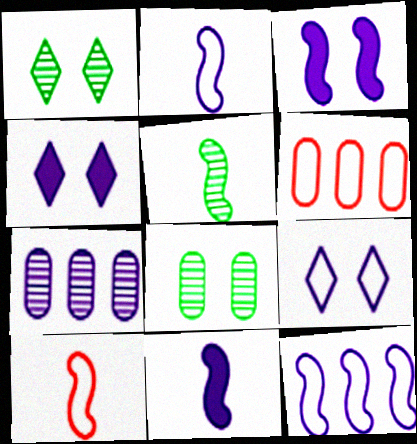[[1, 6, 11], 
[2, 4, 7], 
[4, 5, 6], 
[5, 10, 11], 
[7, 9, 11]]